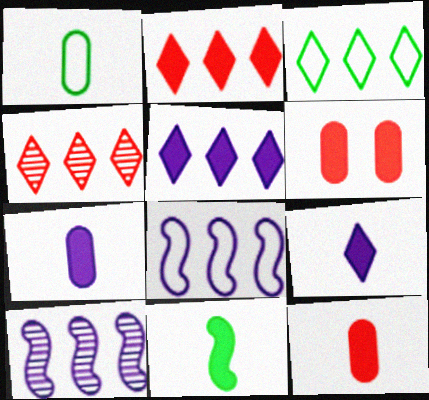[[3, 4, 5], 
[5, 6, 11], 
[9, 11, 12]]